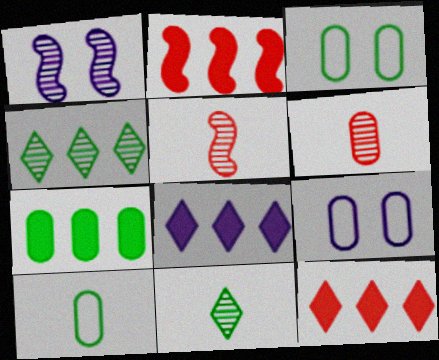[[1, 4, 6], 
[1, 10, 12], 
[2, 7, 8], 
[2, 9, 11], 
[3, 5, 8], 
[6, 7, 9]]